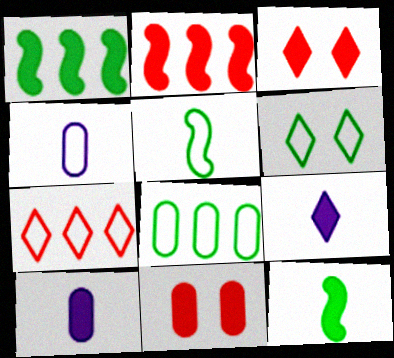[[1, 3, 10], 
[1, 9, 11], 
[5, 6, 8]]